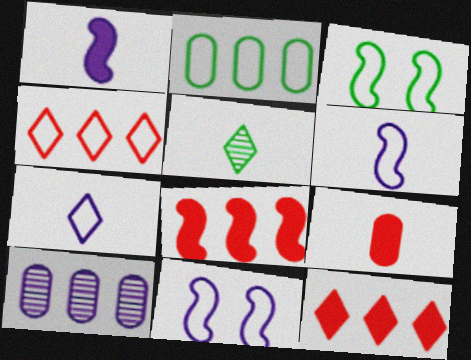[[5, 6, 9]]